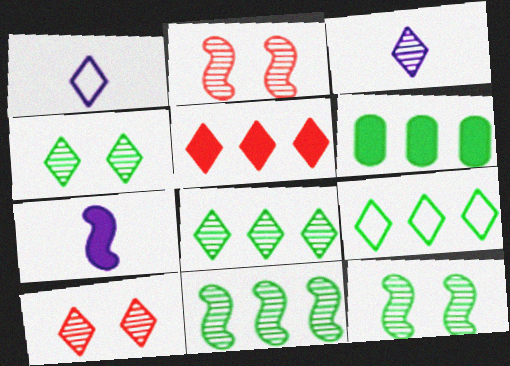[[1, 2, 6], 
[1, 4, 5], 
[3, 8, 10], 
[6, 9, 11]]